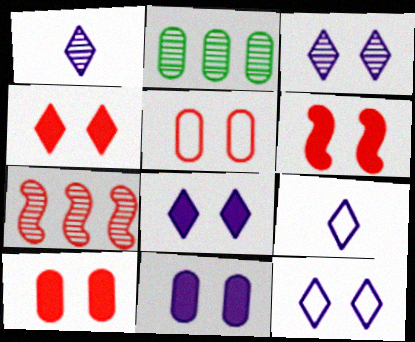[[2, 6, 9], 
[3, 8, 12], 
[4, 6, 10]]